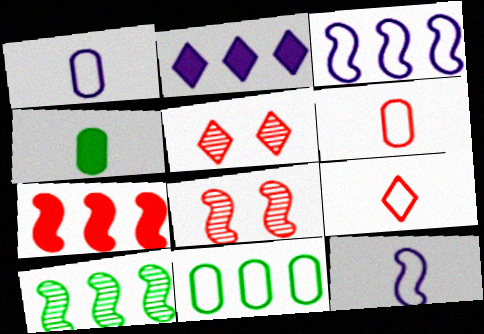[[3, 4, 5], 
[3, 7, 10], 
[5, 6, 7]]